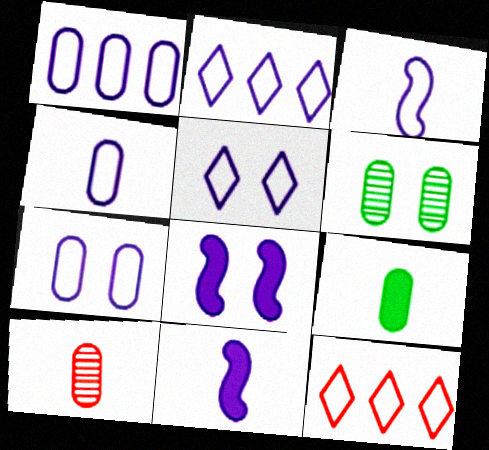[[1, 3, 5], 
[1, 4, 7], 
[2, 3, 7], 
[4, 9, 10], 
[6, 11, 12]]